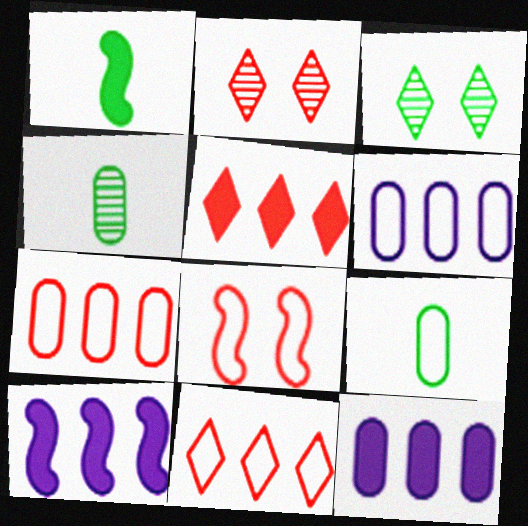[[1, 2, 6], 
[2, 9, 10]]